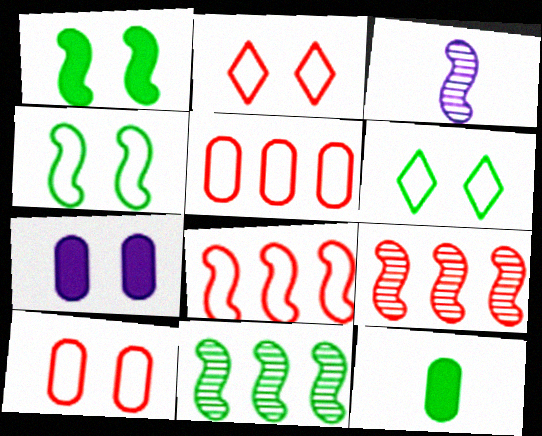[[1, 3, 8], 
[6, 11, 12]]